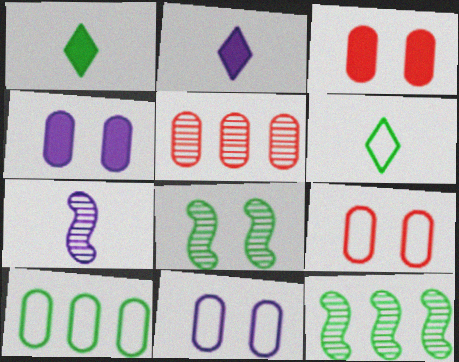[[1, 8, 10], 
[2, 9, 12]]